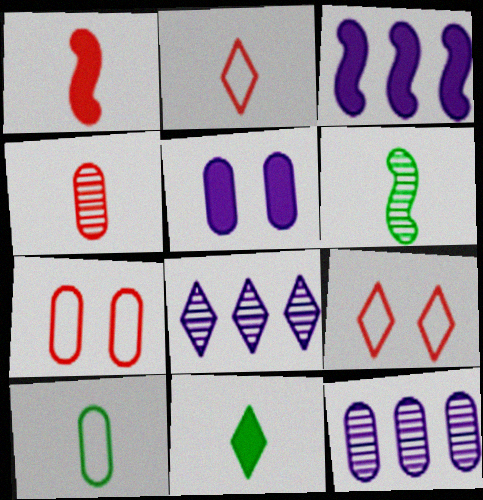[[1, 2, 4], 
[6, 10, 11], 
[8, 9, 11]]